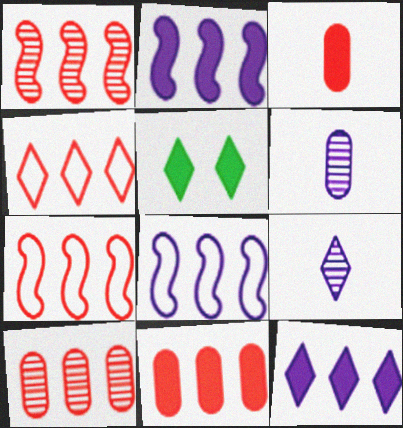[[1, 4, 11], 
[2, 3, 5], 
[4, 5, 9], 
[5, 6, 7]]